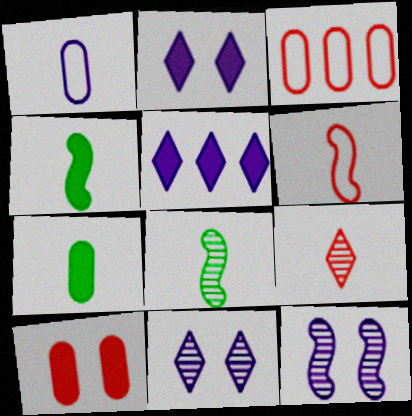[[1, 4, 9], 
[1, 5, 12], 
[2, 3, 8], 
[3, 4, 11], 
[4, 5, 10]]